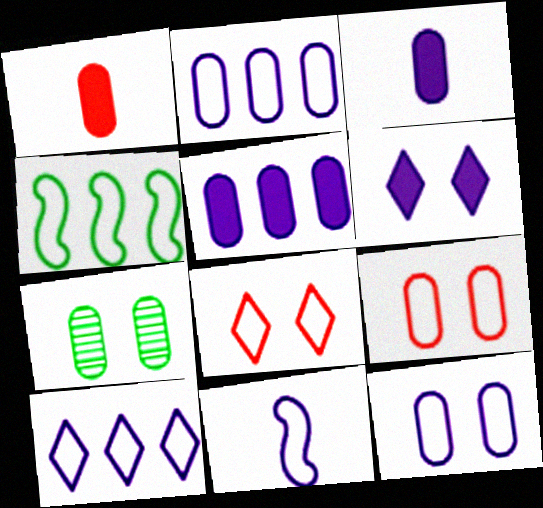[[1, 2, 7], 
[10, 11, 12]]